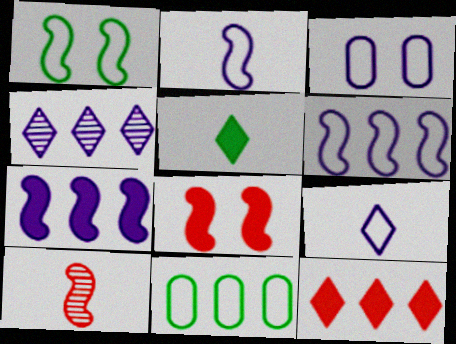[[1, 7, 10], 
[3, 6, 9]]